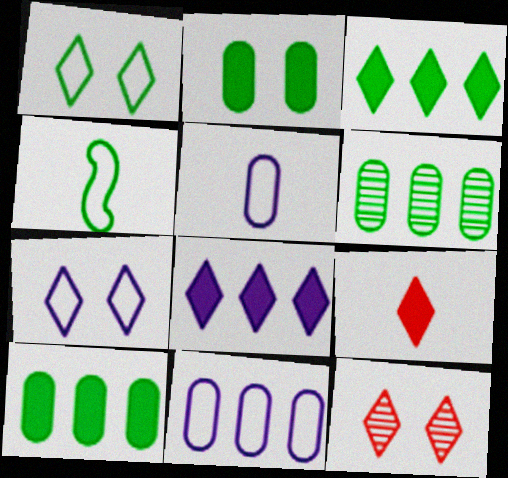[]